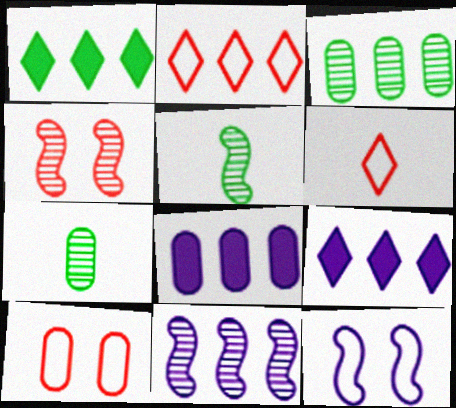[[4, 5, 11], 
[5, 9, 10], 
[7, 8, 10]]